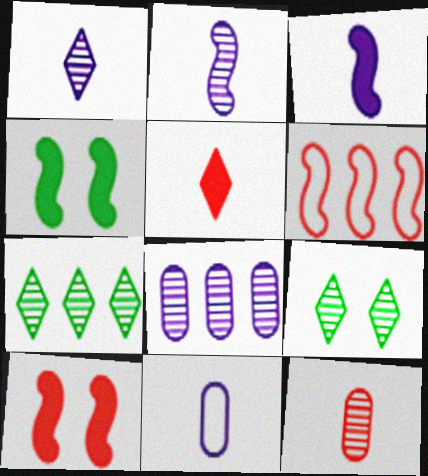[[1, 3, 11], 
[2, 4, 6], 
[7, 10, 11]]